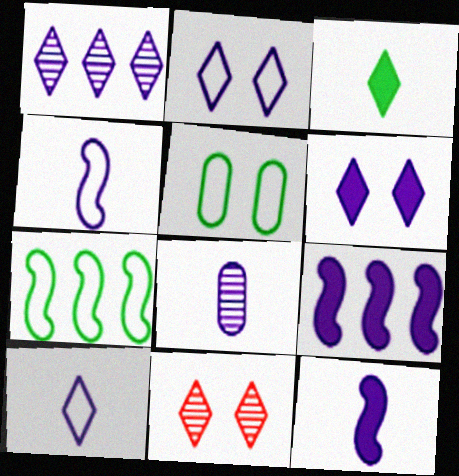[[1, 6, 10], 
[2, 8, 9], 
[8, 10, 12]]